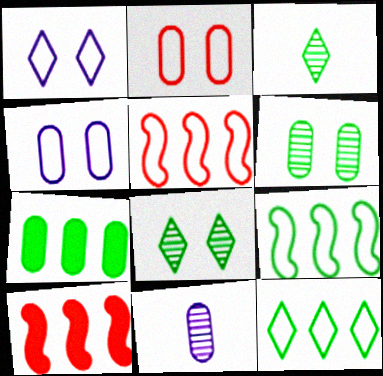[[2, 7, 11], 
[3, 4, 10]]